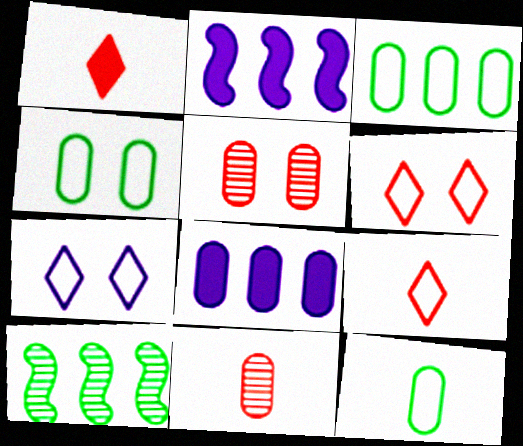[[3, 4, 12], 
[4, 8, 11], 
[5, 8, 12]]